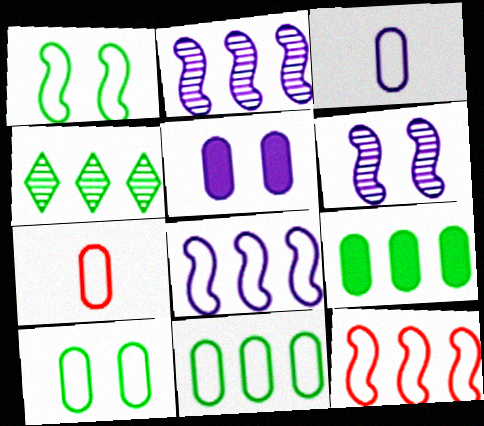[]